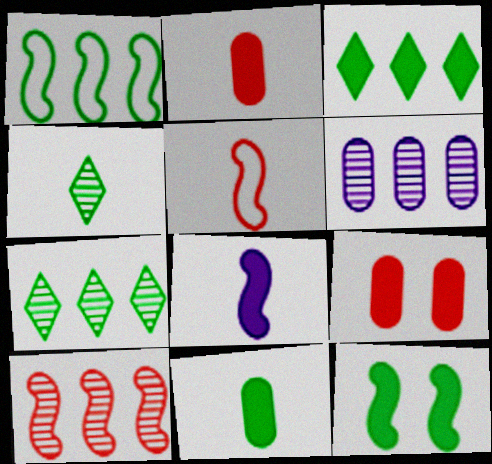[[3, 8, 9], 
[3, 11, 12], 
[6, 7, 10]]